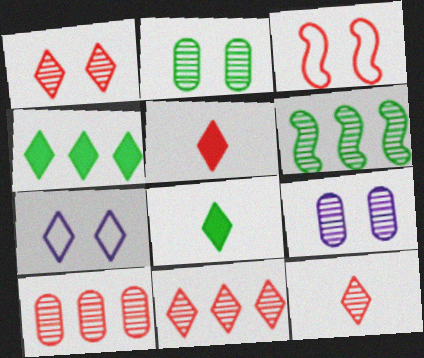[[1, 11, 12], 
[3, 5, 10], 
[4, 7, 12], 
[6, 9, 12], 
[7, 8, 11]]